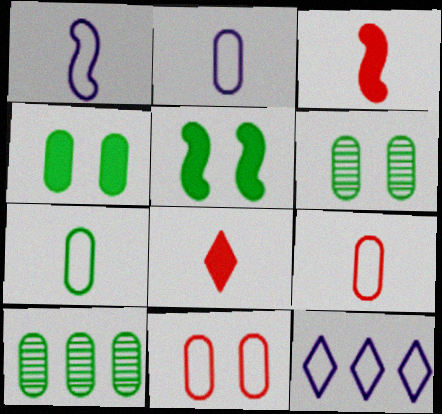[[2, 7, 9], 
[3, 6, 12], 
[4, 7, 10]]